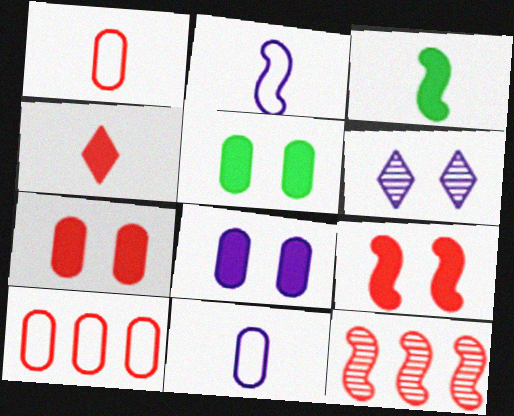[[3, 6, 10], 
[5, 7, 8]]